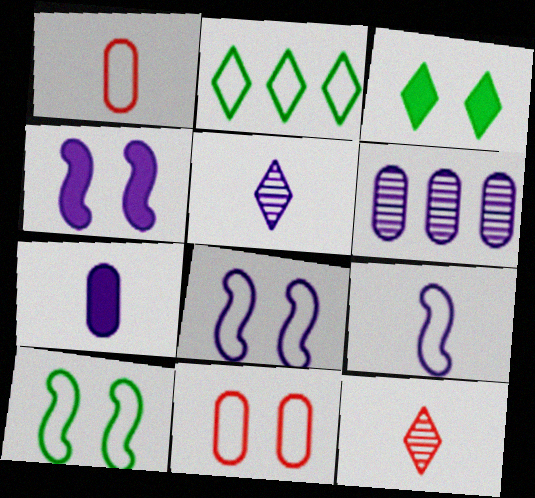[[1, 2, 8], 
[2, 9, 11], 
[5, 7, 9]]